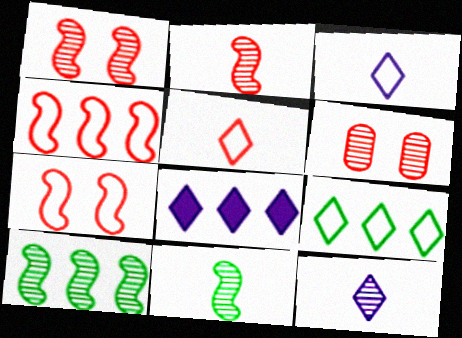[[6, 10, 12]]